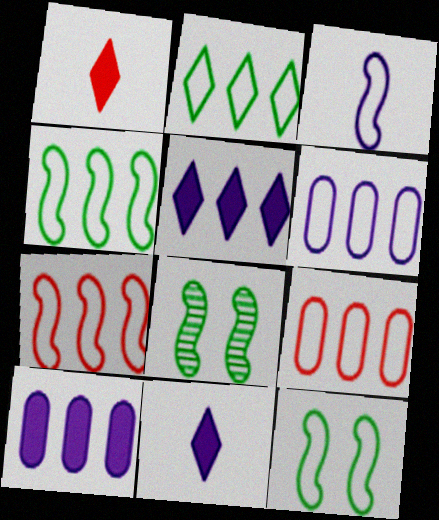[[1, 6, 8], 
[2, 6, 7], 
[3, 7, 12], 
[8, 9, 11]]